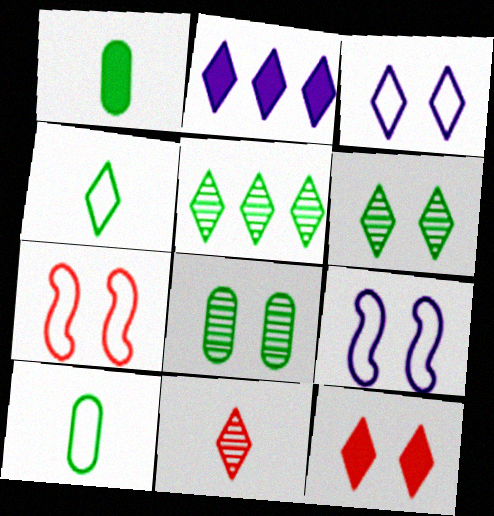[[3, 6, 12], 
[8, 9, 12]]